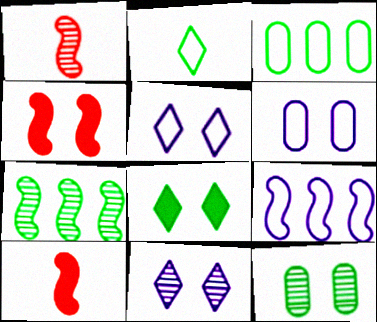[[3, 10, 11], 
[4, 5, 12]]